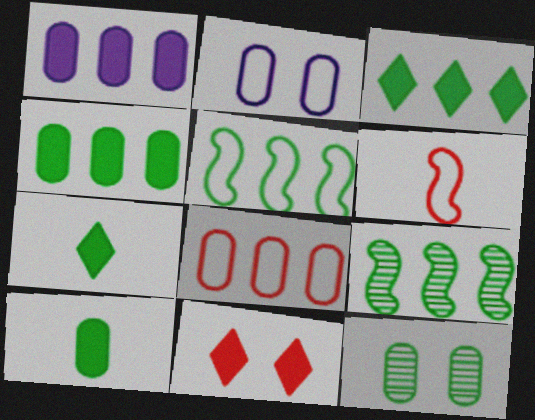[[5, 7, 12]]